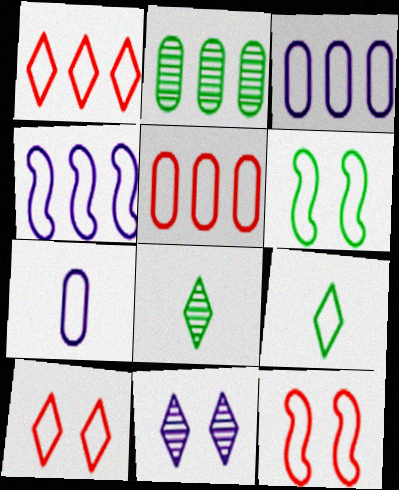[[1, 6, 7], 
[3, 9, 12]]